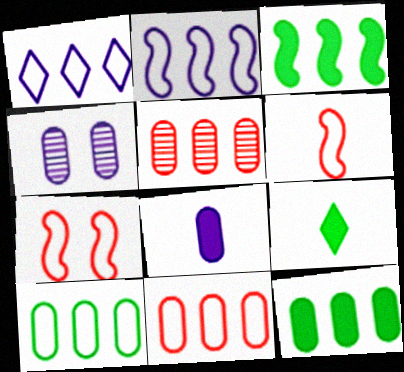[[1, 3, 5]]